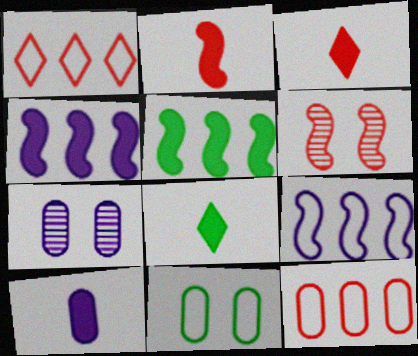[[2, 8, 10], 
[3, 6, 12]]